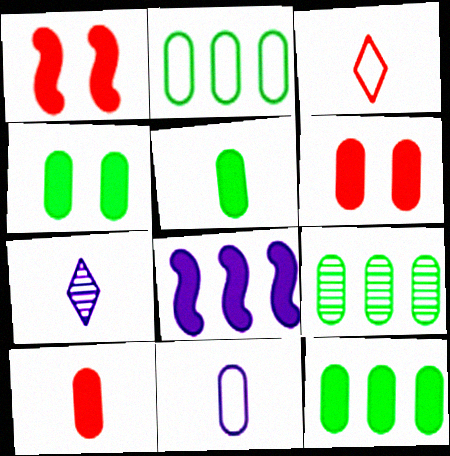[[1, 2, 7], 
[2, 9, 12], 
[4, 5, 12], 
[6, 9, 11]]